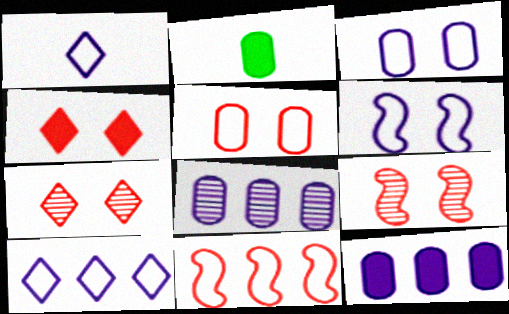[[2, 5, 8], 
[2, 9, 10], 
[4, 5, 9]]